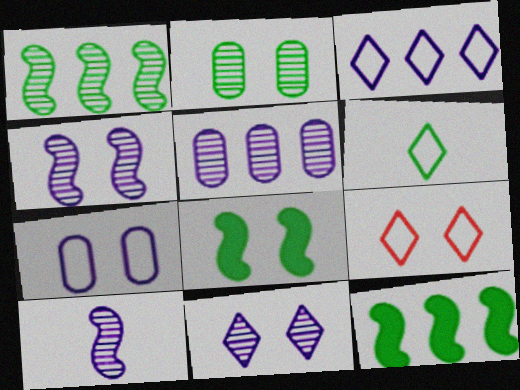[[2, 6, 12], 
[3, 6, 9], 
[5, 10, 11]]